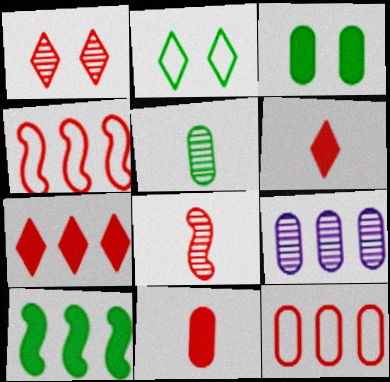[[1, 4, 11], 
[2, 5, 10]]